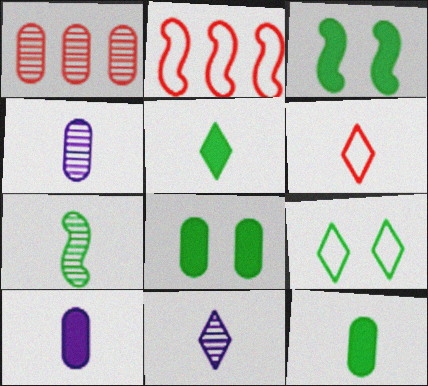[[2, 8, 11], 
[5, 6, 11], 
[6, 7, 10]]